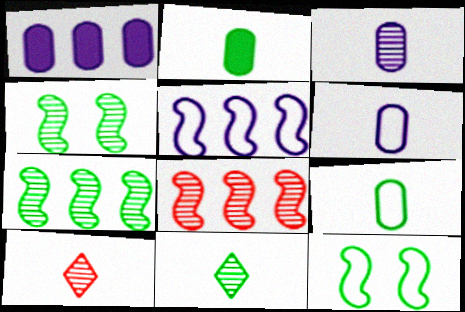[[1, 10, 12]]